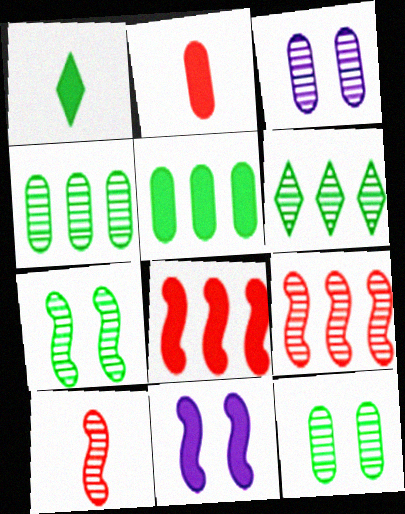[[3, 6, 10]]